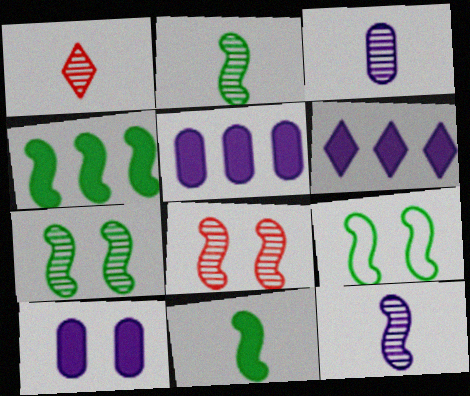[[1, 2, 3], 
[1, 5, 9], 
[2, 4, 9]]